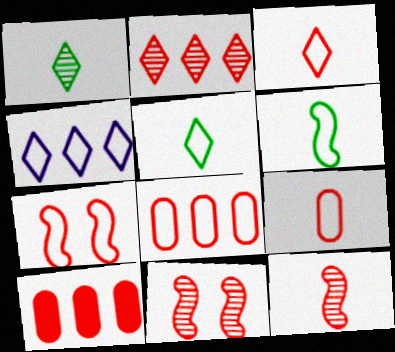[[3, 7, 8], 
[3, 10, 11]]